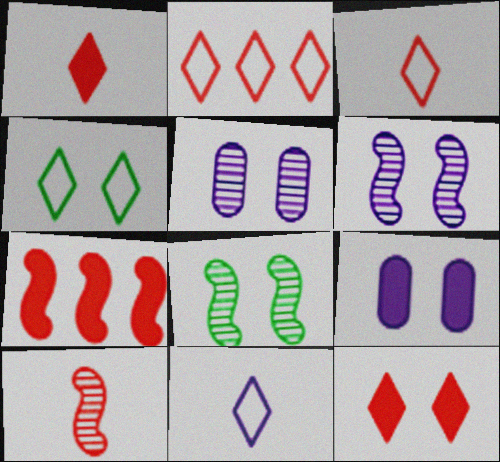[[2, 4, 11]]